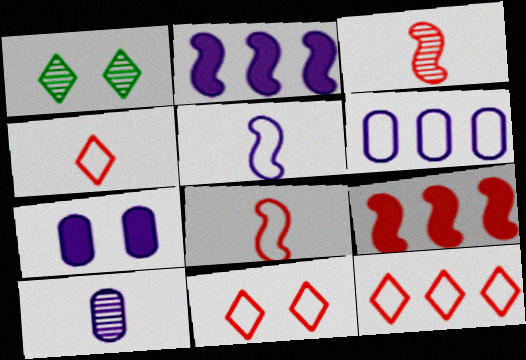[[4, 11, 12], 
[6, 7, 10]]